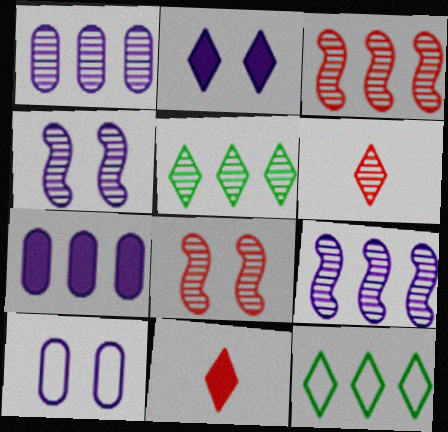[[1, 3, 5], 
[2, 4, 10], 
[2, 6, 12], 
[3, 7, 12]]